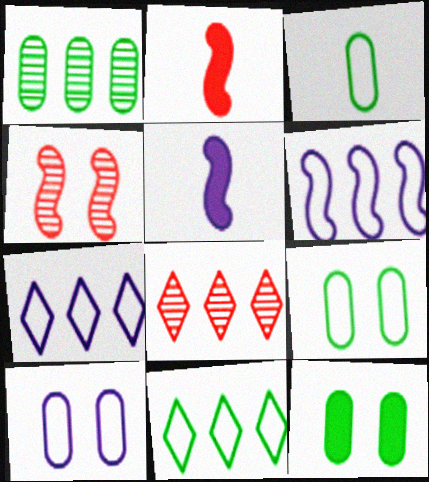[[1, 3, 12], 
[5, 8, 9]]